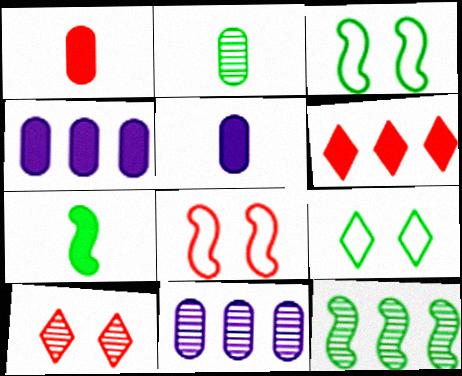[[3, 7, 12]]